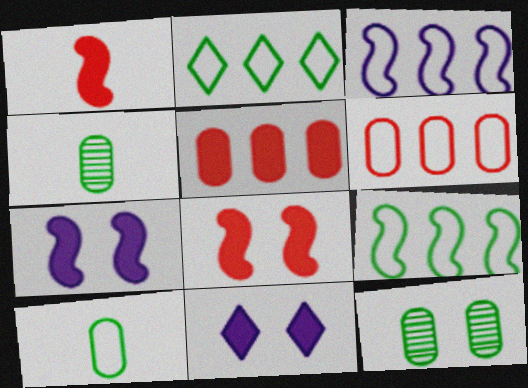[[2, 3, 6]]